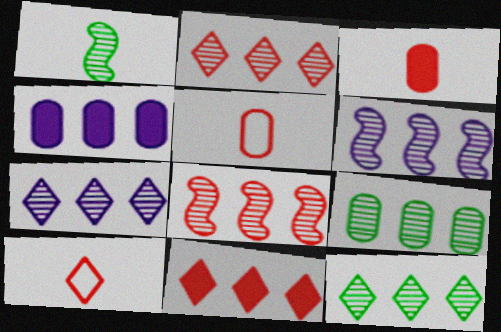[[2, 6, 9], 
[2, 7, 12], 
[7, 8, 9]]